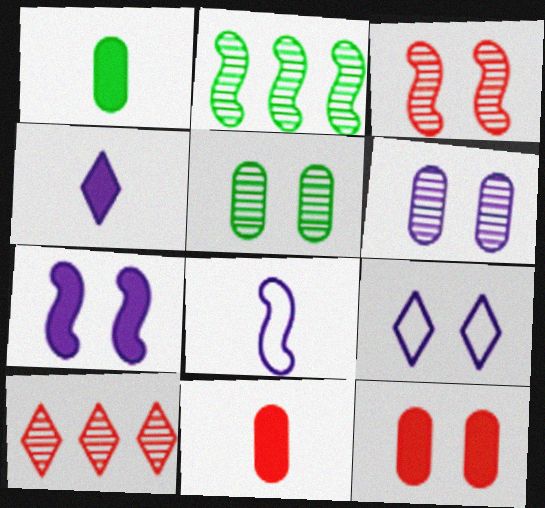[[2, 9, 11], 
[6, 7, 9]]